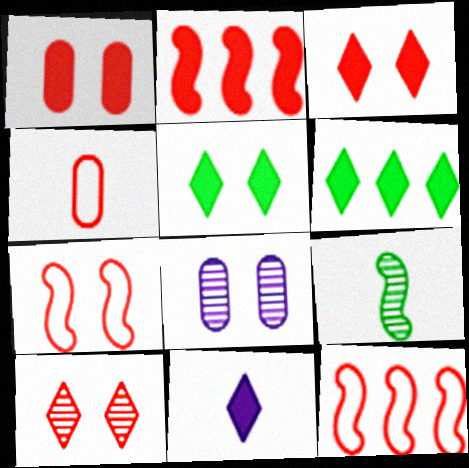[[1, 7, 10], 
[2, 4, 10], 
[3, 6, 11], 
[4, 9, 11], 
[5, 7, 8]]